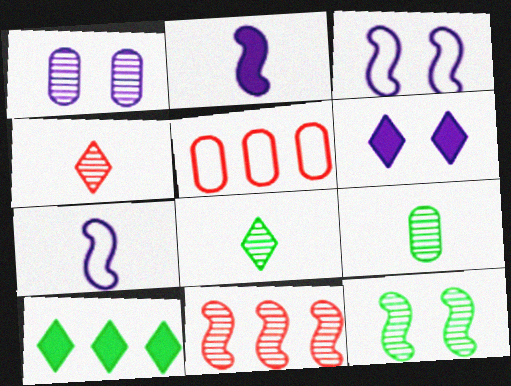[[1, 3, 6], 
[1, 8, 11]]